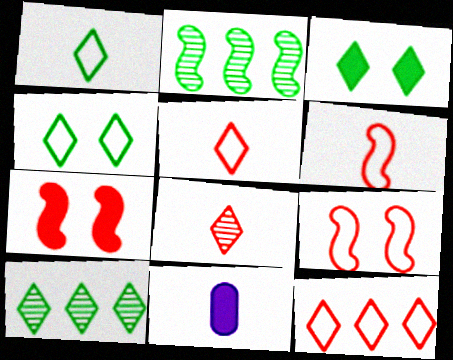[[1, 3, 10], 
[9, 10, 11]]